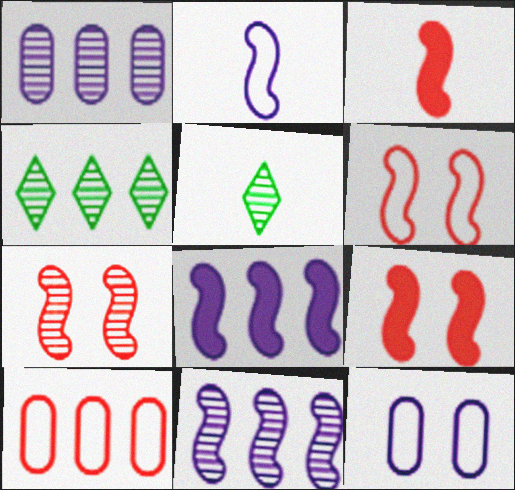[[1, 5, 7], 
[3, 4, 12], 
[4, 8, 10], 
[6, 7, 9]]